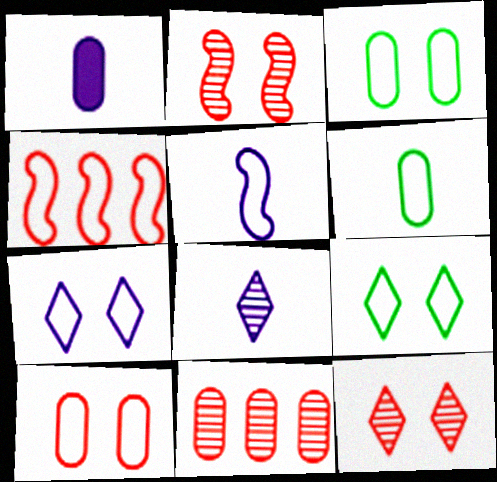[[1, 3, 11], 
[1, 5, 8], 
[4, 6, 7]]